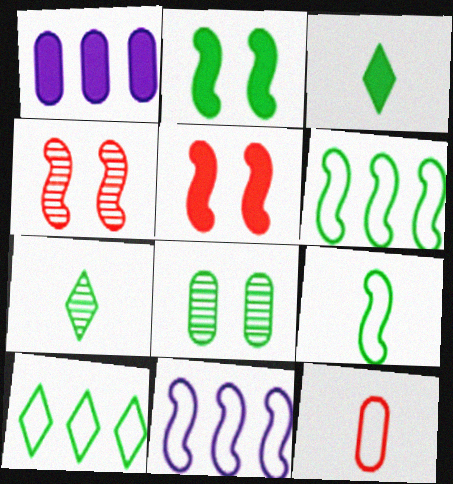[[1, 3, 5], 
[1, 8, 12], 
[3, 6, 8]]